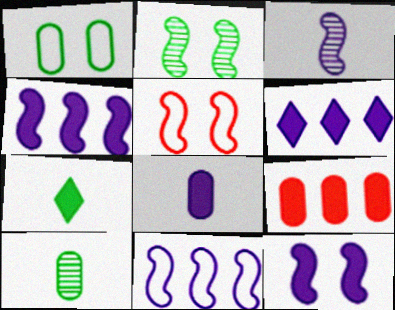[[2, 5, 12], 
[3, 11, 12], 
[5, 6, 10], 
[6, 8, 12], 
[7, 9, 12]]